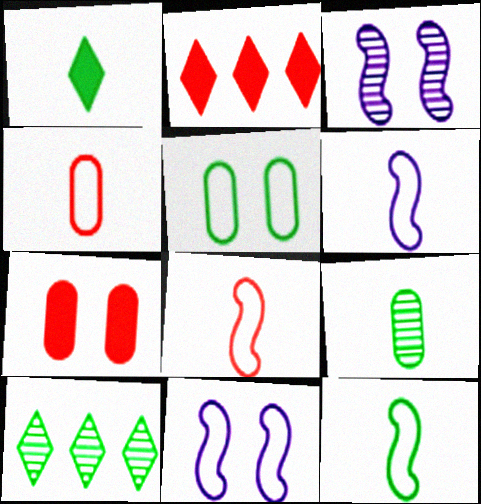[[1, 9, 12], 
[2, 9, 11], 
[6, 7, 10], 
[6, 8, 12]]